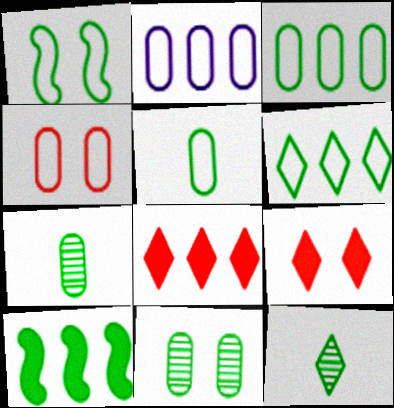[[1, 5, 6], 
[2, 4, 5]]